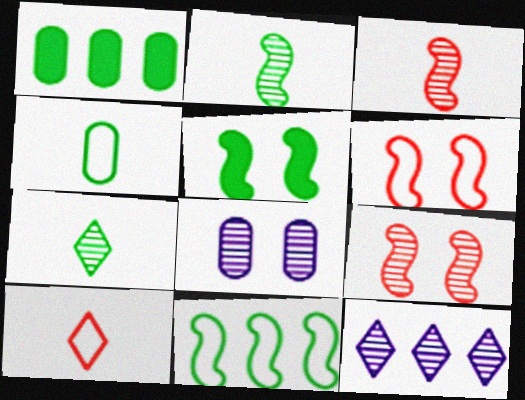[[2, 5, 11]]